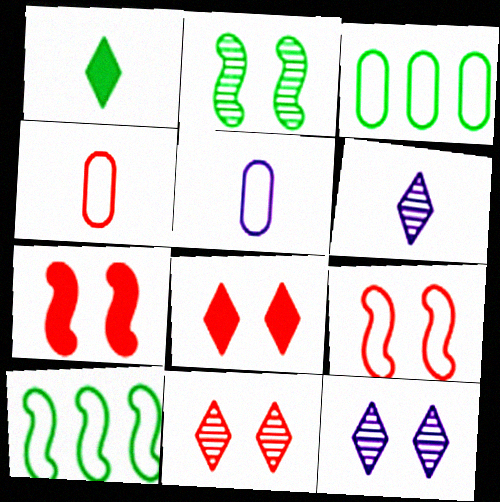[[1, 2, 3], 
[3, 6, 7]]